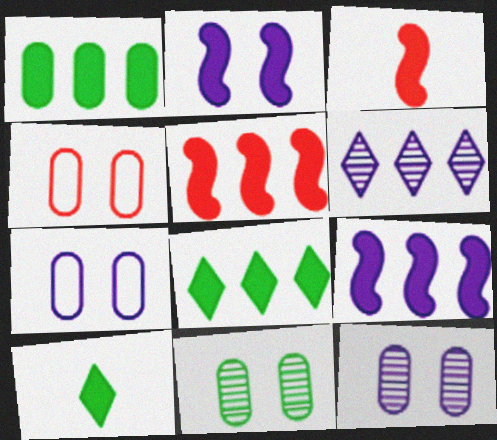[]